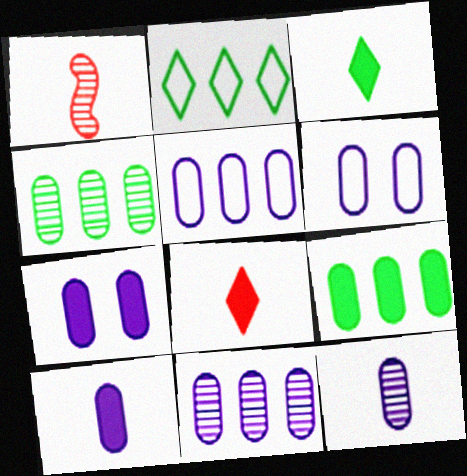[[1, 2, 7], 
[5, 7, 12], 
[6, 10, 11]]